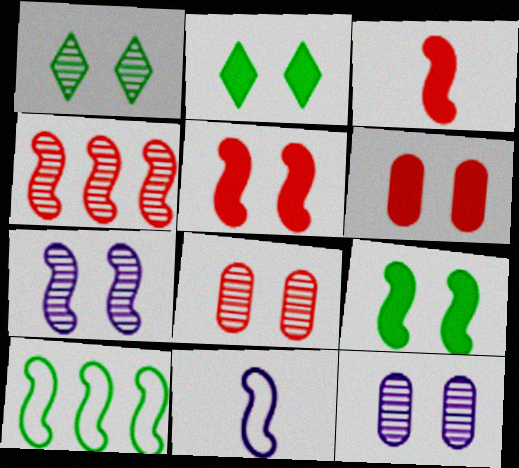[[1, 7, 8], 
[3, 7, 10], 
[4, 9, 11]]